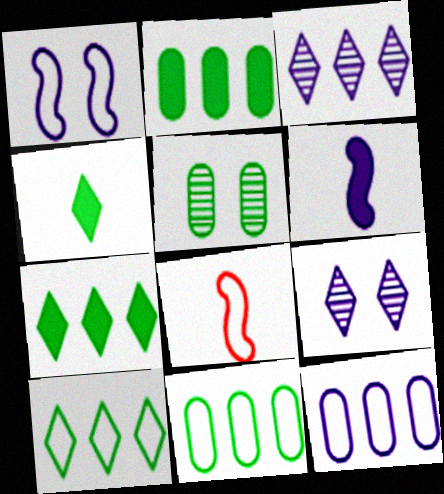[[2, 8, 9], 
[6, 9, 12]]